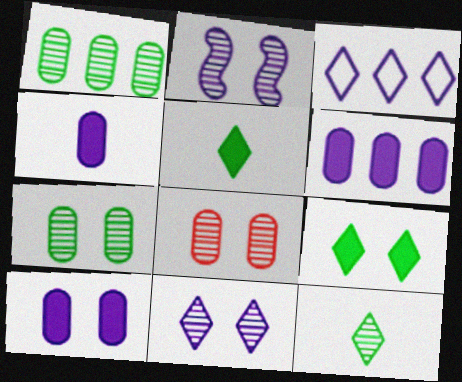[[2, 3, 4], 
[4, 6, 10]]